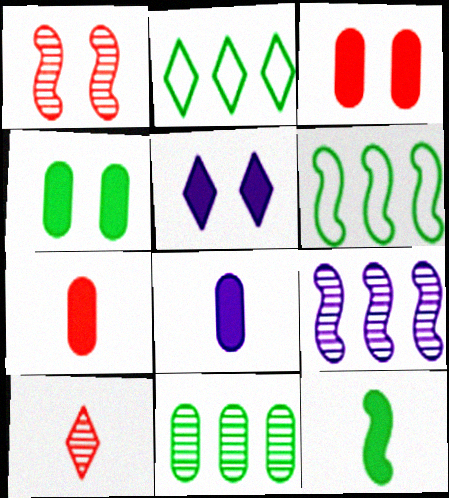[[1, 2, 8], 
[2, 5, 10]]